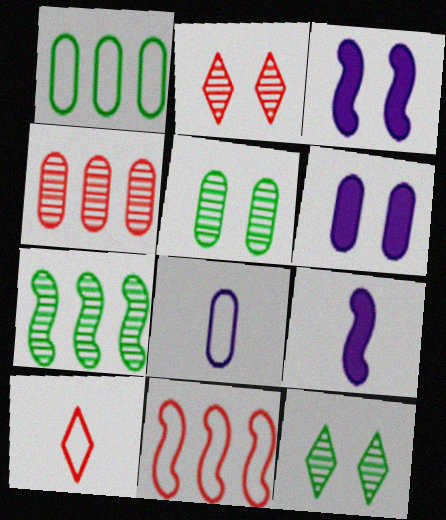[[1, 2, 9], 
[6, 7, 10]]